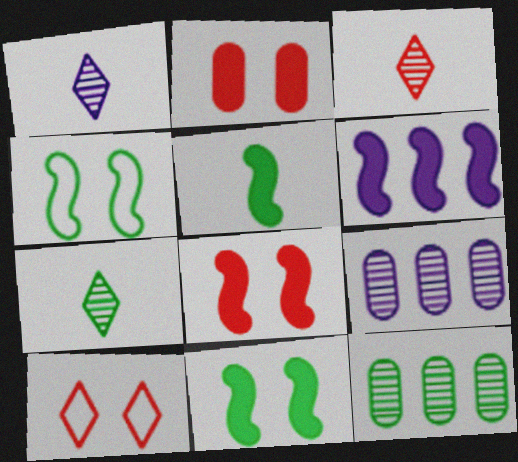[[1, 3, 7], 
[5, 6, 8], 
[5, 9, 10]]